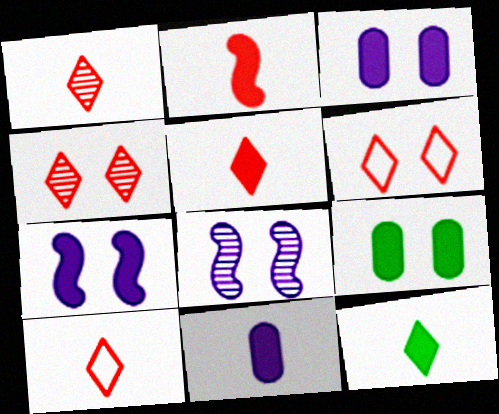[[1, 5, 10], 
[2, 11, 12], 
[6, 8, 9]]